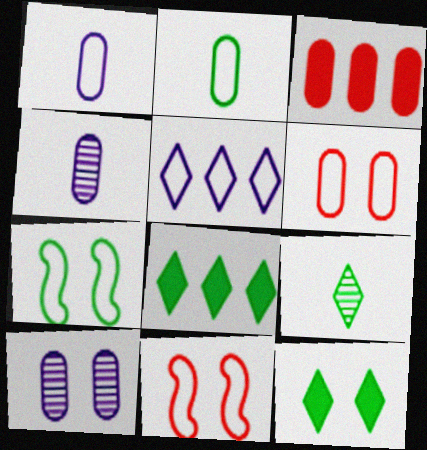[[2, 3, 10], 
[2, 5, 11], 
[4, 8, 11], 
[10, 11, 12]]